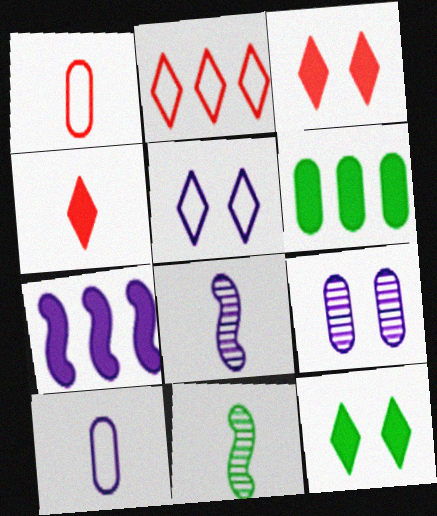[[1, 6, 9], 
[4, 10, 11]]